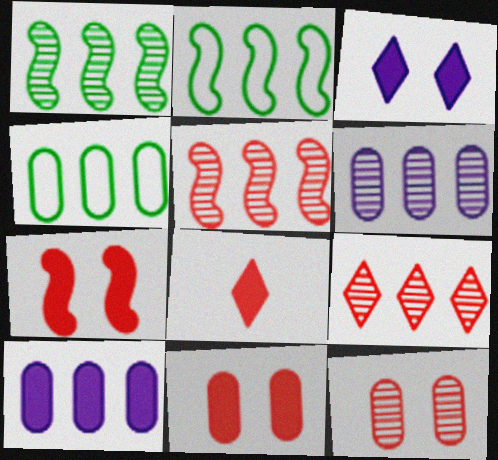[[1, 6, 9], 
[2, 9, 10]]